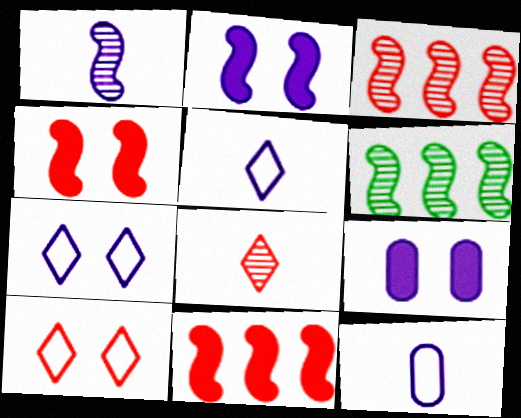[]